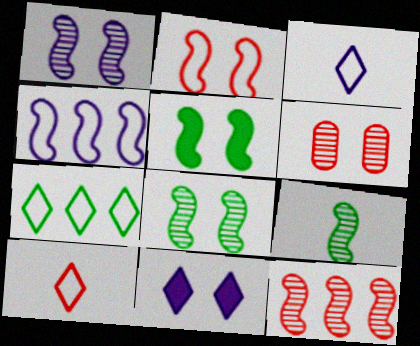[[1, 2, 5], 
[1, 9, 12]]